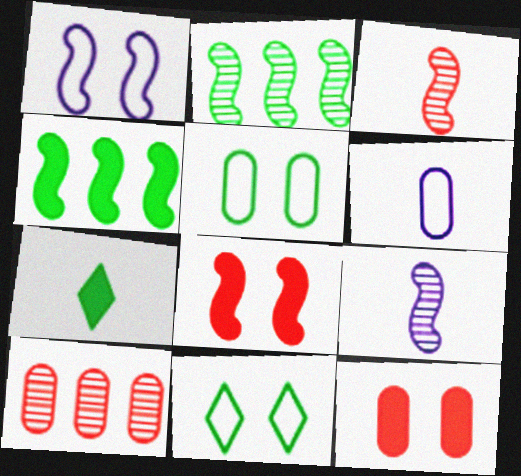[[1, 3, 4], 
[1, 7, 10], 
[2, 5, 7], 
[3, 6, 7]]